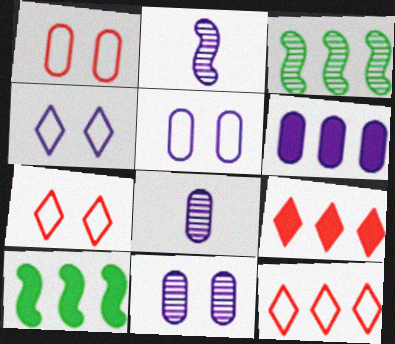[[2, 4, 6], 
[3, 6, 12], 
[5, 6, 8], 
[6, 9, 10], 
[7, 8, 10]]